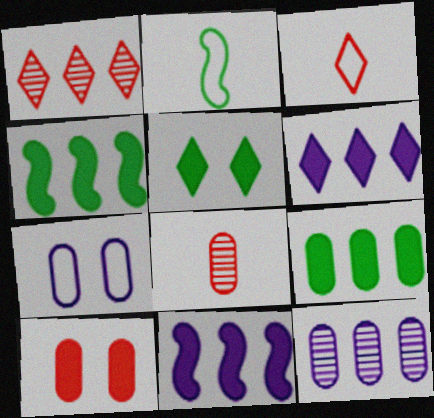[[7, 8, 9]]